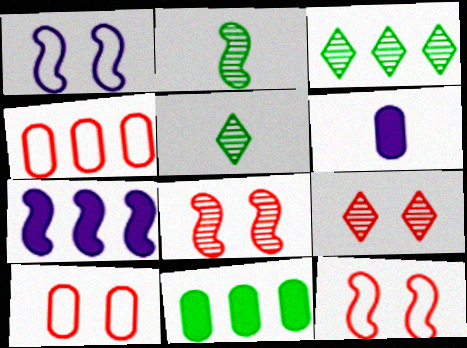[[2, 7, 12], 
[3, 4, 7], 
[3, 6, 12], 
[5, 7, 10]]